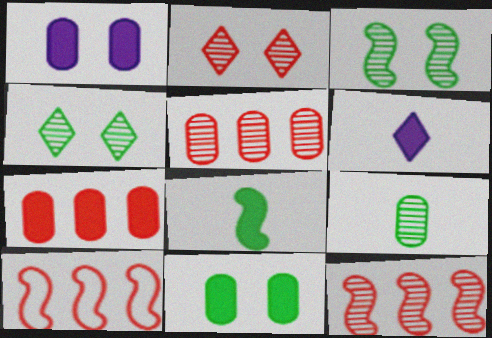[]